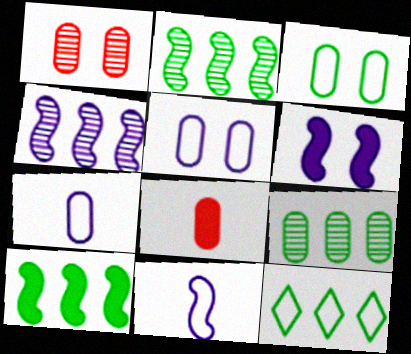[[4, 6, 11], 
[5, 8, 9], 
[9, 10, 12]]